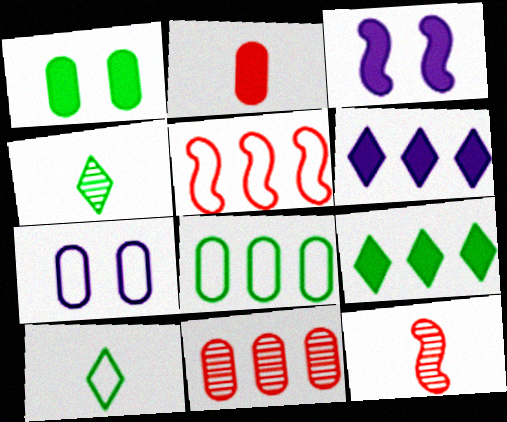[[2, 3, 9], 
[3, 10, 11], 
[5, 7, 10], 
[7, 9, 12]]